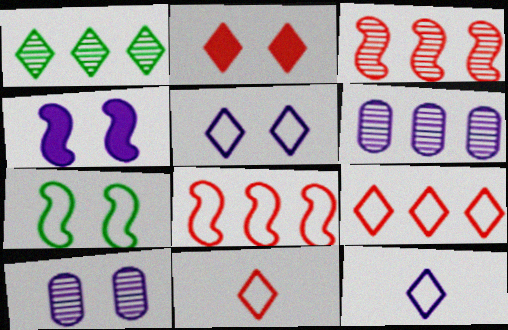[[1, 2, 12], 
[1, 3, 6], 
[2, 7, 10], 
[4, 5, 10], 
[4, 6, 12]]